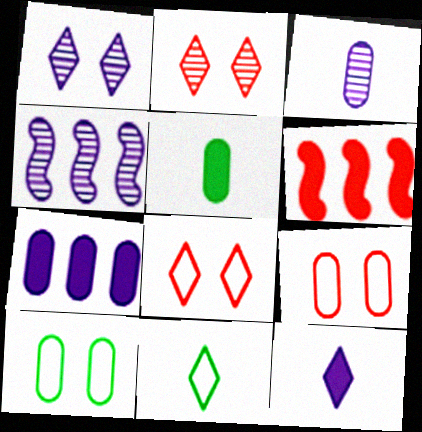[[1, 3, 4], 
[4, 5, 8]]